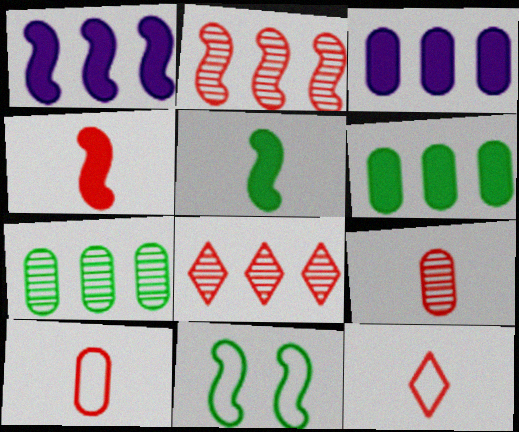[[4, 9, 12]]